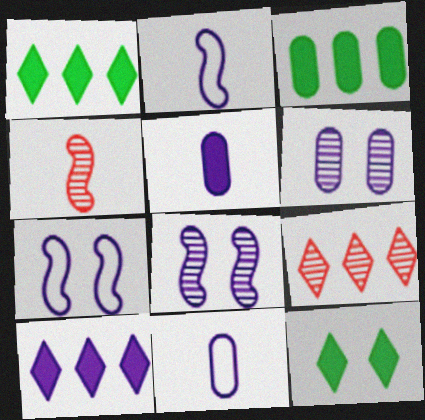[[2, 6, 10], 
[8, 10, 11]]